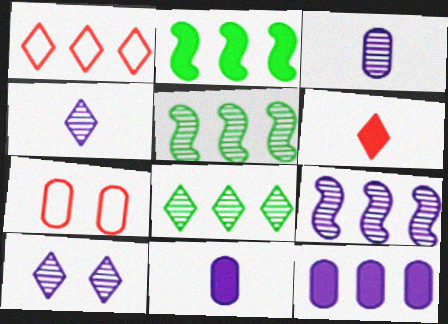[[1, 5, 12], 
[2, 4, 7], 
[3, 9, 10]]